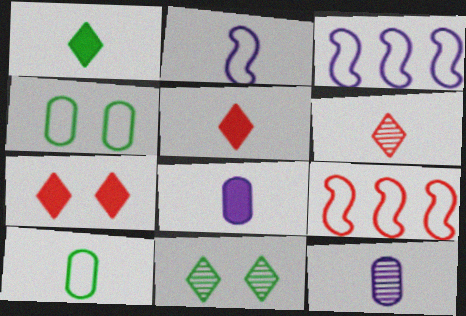[[8, 9, 11]]